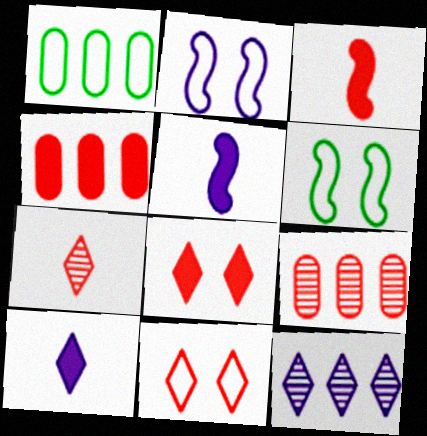[[3, 4, 8], 
[3, 9, 11], 
[6, 9, 10]]